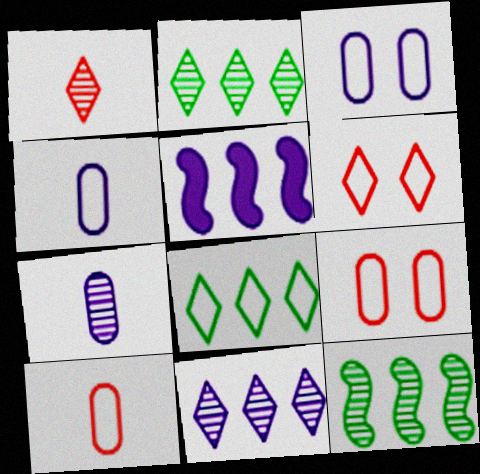[]